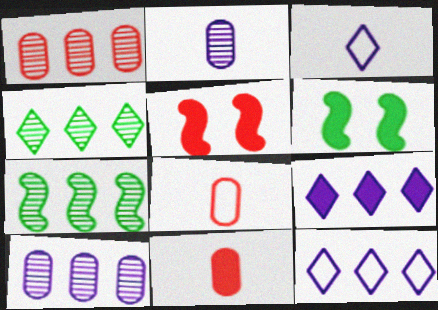[[1, 3, 6], 
[6, 9, 11]]